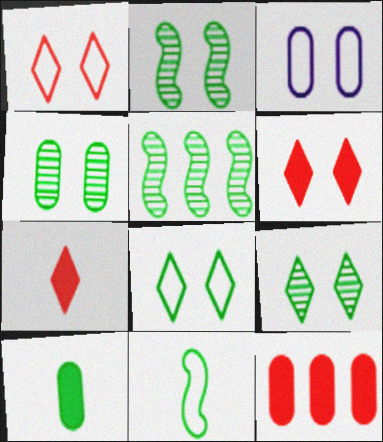[[2, 3, 6], 
[2, 4, 9], 
[3, 5, 7], 
[5, 8, 10]]